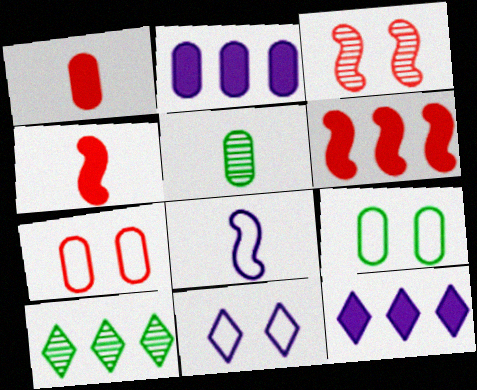[[2, 5, 7], 
[5, 6, 11]]